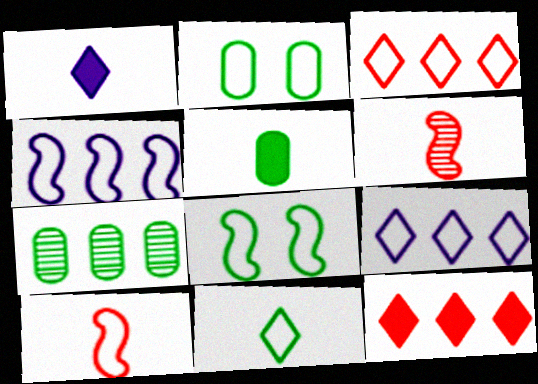[[2, 5, 7], 
[2, 9, 10], 
[4, 7, 12], 
[4, 8, 10]]